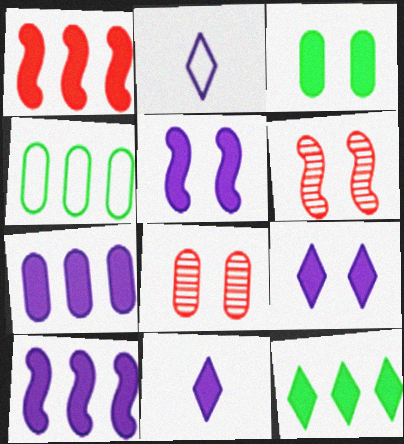[[1, 3, 11], 
[1, 7, 12], 
[4, 6, 11], 
[5, 7, 11]]